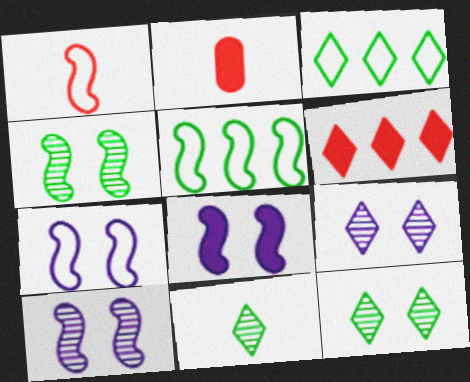[[1, 5, 7], 
[2, 3, 10], 
[2, 5, 9], 
[7, 8, 10]]